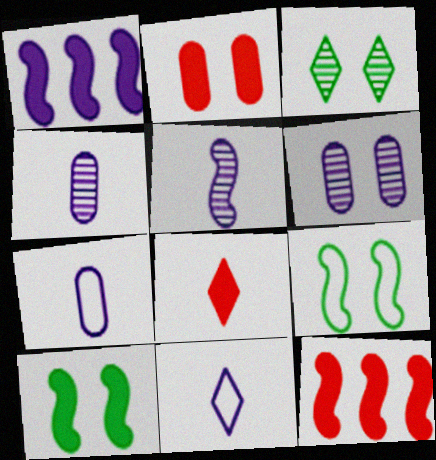[[1, 6, 11], 
[2, 8, 12], 
[3, 7, 12], 
[5, 9, 12]]